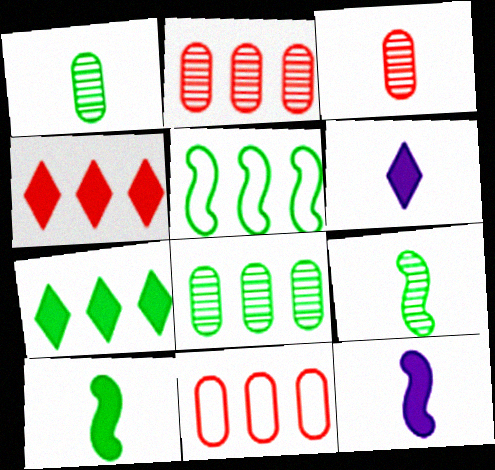[[5, 7, 8]]